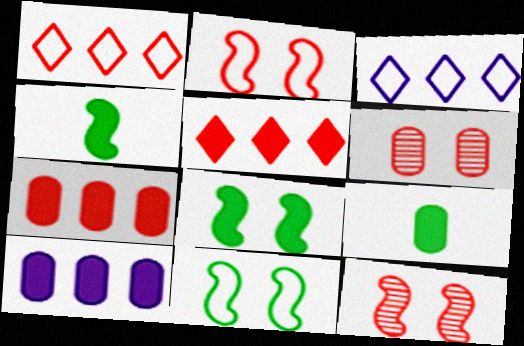[[3, 4, 6], 
[3, 9, 12]]